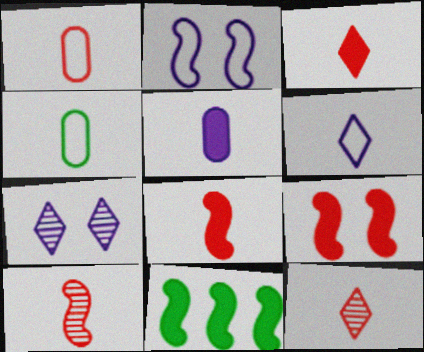[[1, 3, 10], 
[1, 7, 11], 
[1, 8, 12], 
[2, 10, 11]]